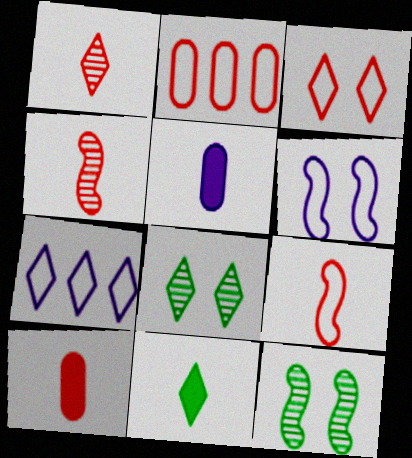[[1, 9, 10], 
[2, 3, 9], 
[7, 10, 12]]